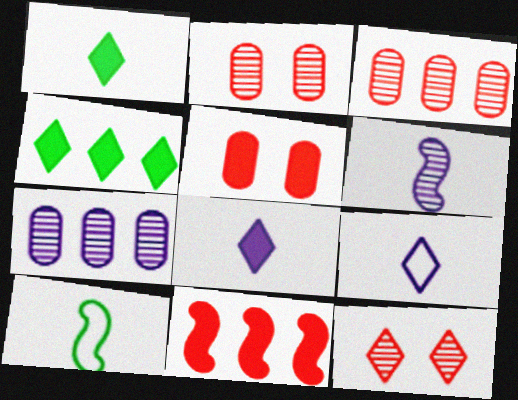[[4, 9, 12]]